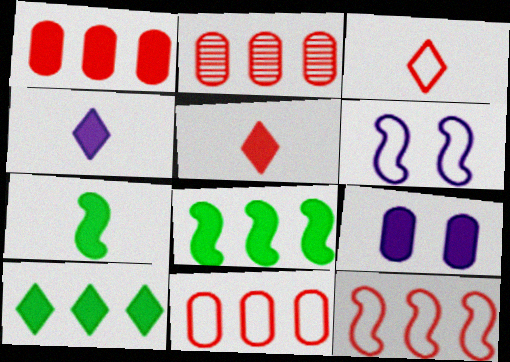[[1, 2, 11], 
[5, 8, 9]]